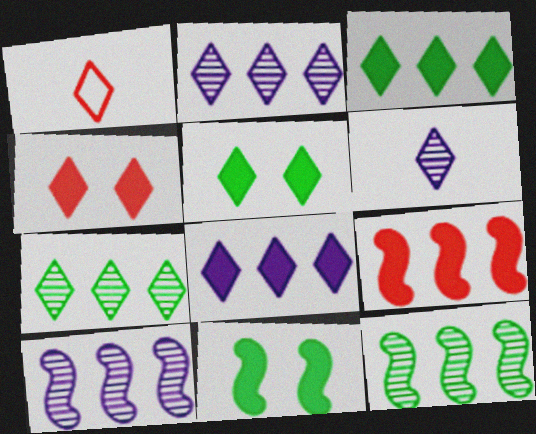[[1, 2, 5]]